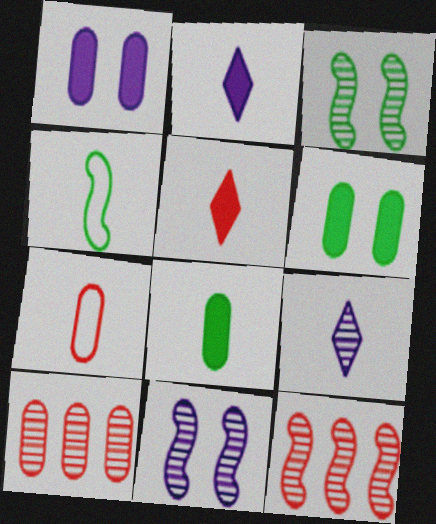[[3, 9, 10]]